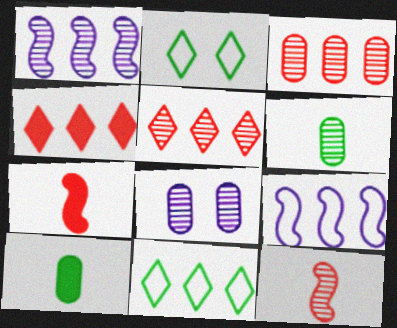[[3, 6, 8], 
[7, 8, 11]]